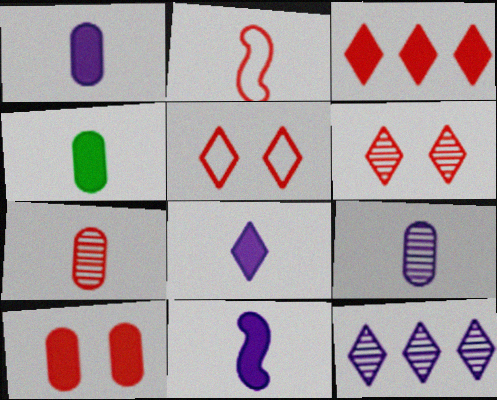[[1, 8, 11]]